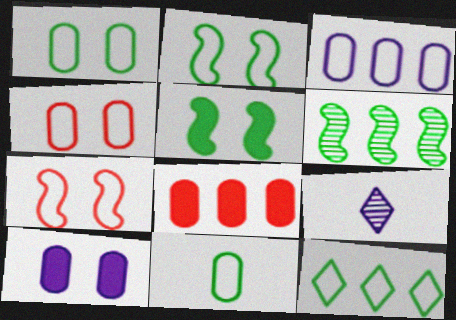[[2, 8, 9], 
[2, 11, 12], 
[3, 4, 11]]